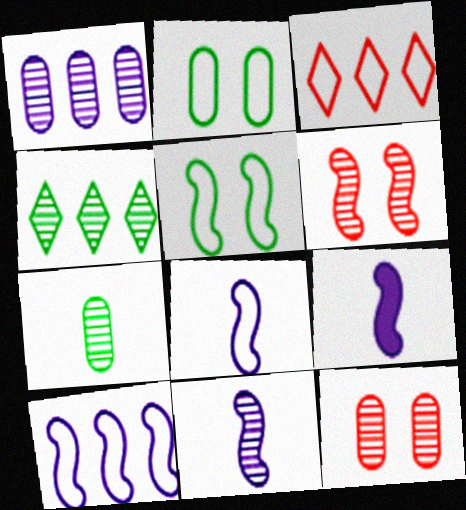[[1, 7, 12], 
[2, 3, 8], 
[4, 11, 12], 
[8, 9, 11]]